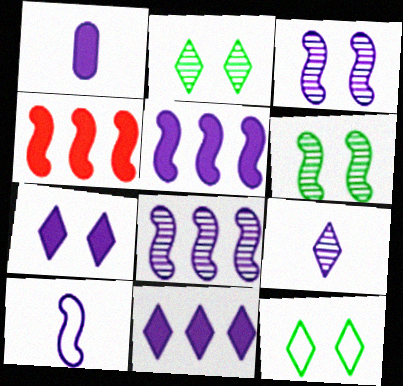[[1, 5, 7], 
[1, 9, 10], 
[3, 5, 10], 
[4, 6, 10]]